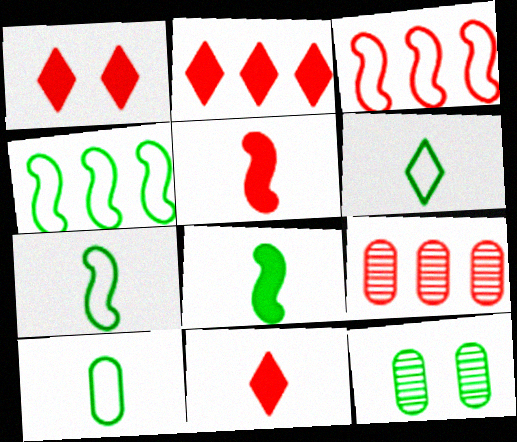[[1, 2, 11], 
[2, 3, 9], 
[6, 7, 10]]